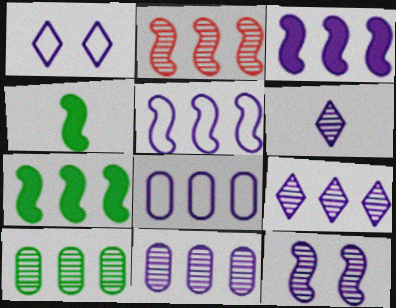[[2, 5, 7], 
[2, 9, 10], 
[3, 8, 9], 
[6, 11, 12]]